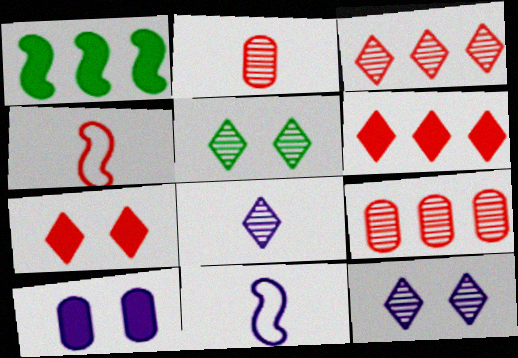[[3, 5, 8], 
[4, 7, 9]]